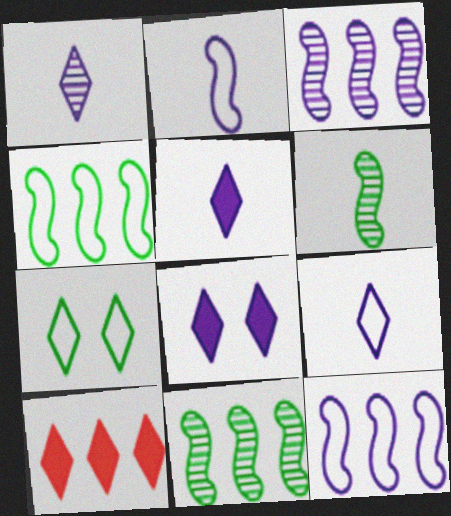[[1, 5, 9], 
[1, 7, 10]]